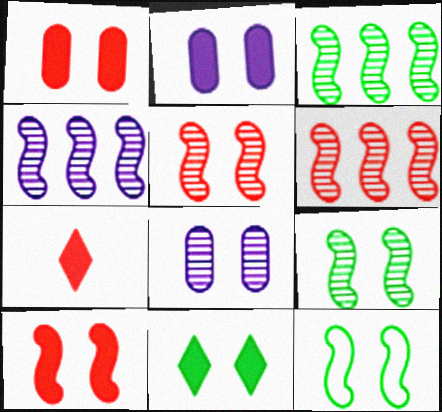[[2, 10, 11], 
[3, 4, 6]]